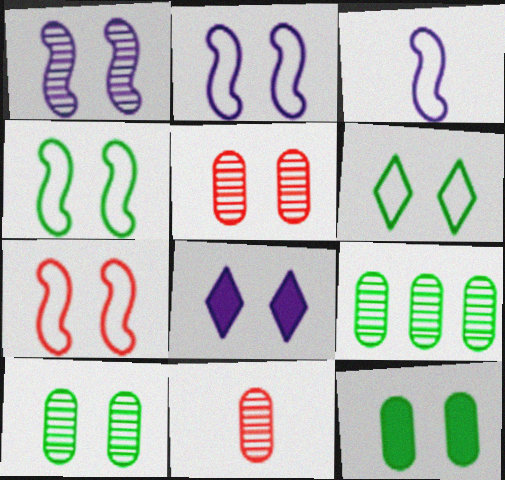[[2, 4, 7], 
[4, 5, 8], 
[7, 8, 10]]